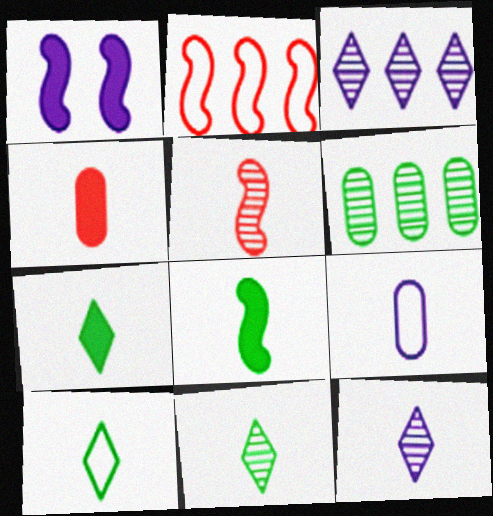[[1, 3, 9], 
[5, 7, 9], 
[7, 10, 11]]